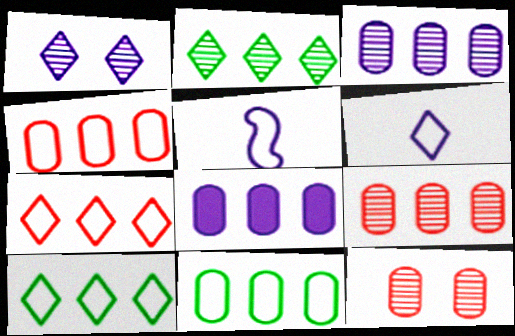[[1, 5, 8], 
[8, 9, 11]]